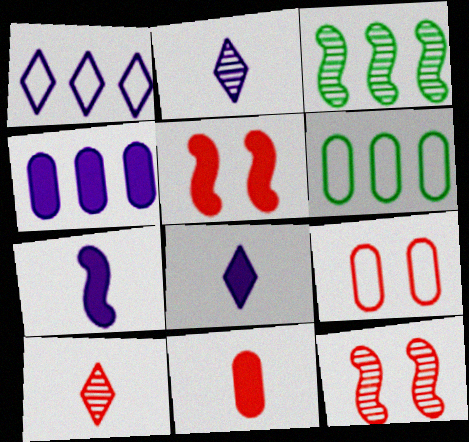[[2, 5, 6], 
[3, 8, 9], 
[6, 8, 12]]